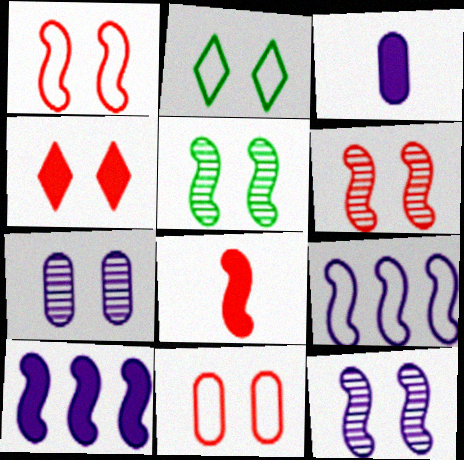[[4, 6, 11], 
[5, 6, 12], 
[5, 8, 9]]